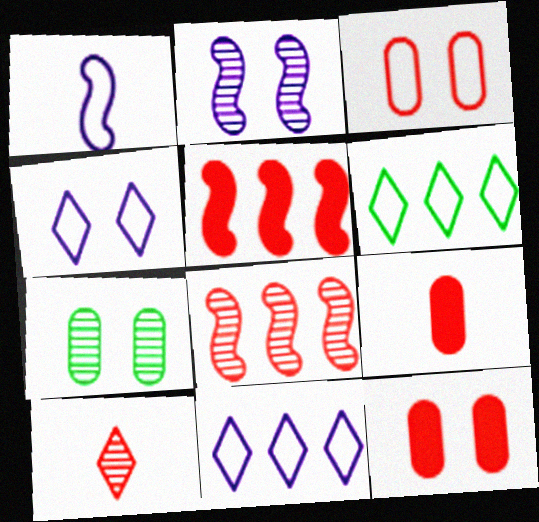[[1, 3, 6], 
[2, 6, 9], 
[3, 5, 10]]